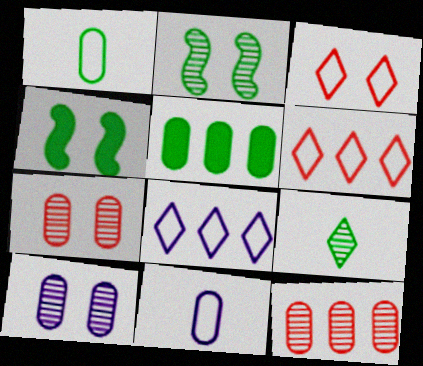[[3, 4, 10], 
[5, 7, 11]]